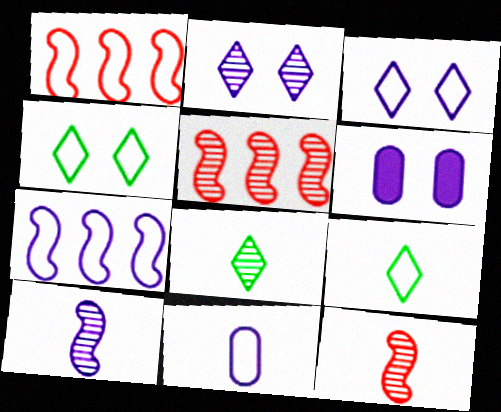[[1, 4, 11], 
[1, 6, 8], 
[3, 7, 11], 
[5, 6, 9]]